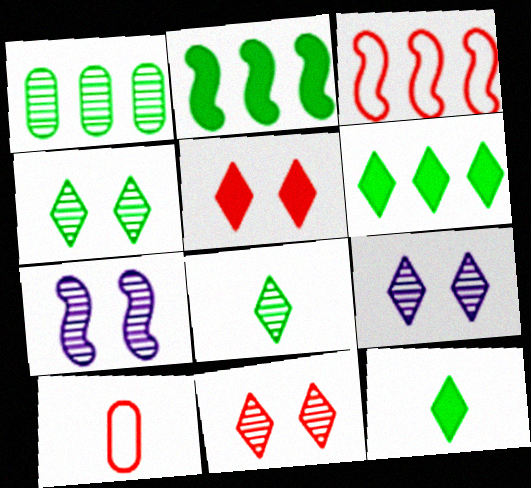[[2, 9, 10], 
[4, 9, 11], 
[6, 7, 10]]